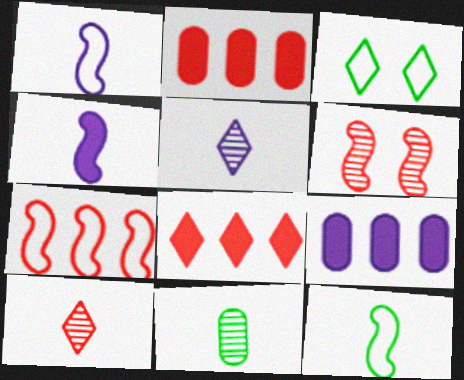[[3, 5, 8]]